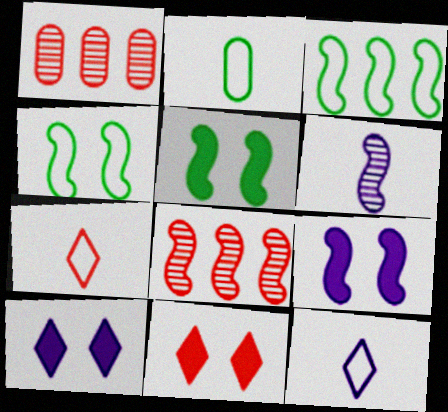[[1, 5, 12], 
[2, 8, 10]]